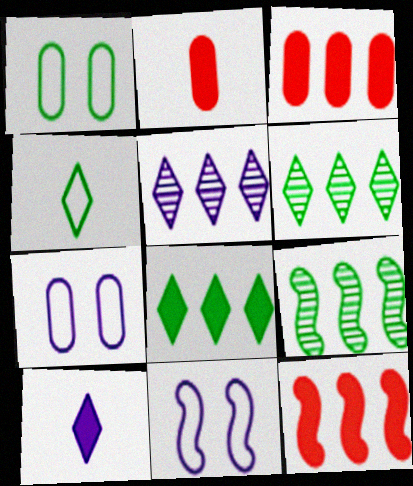[[2, 6, 11]]